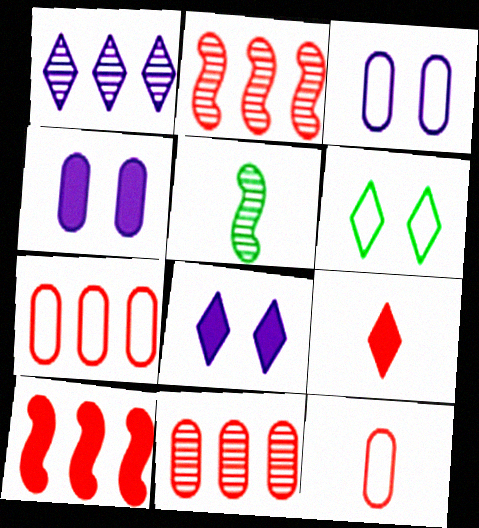[[1, 6, 9], 
[5, 7, 8]]